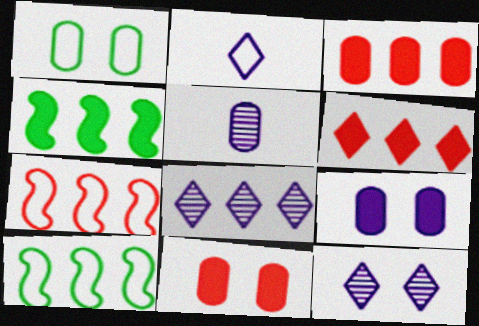[[1, 2, 7], 
[1, 3, 5], 
[3, 8, 10]]